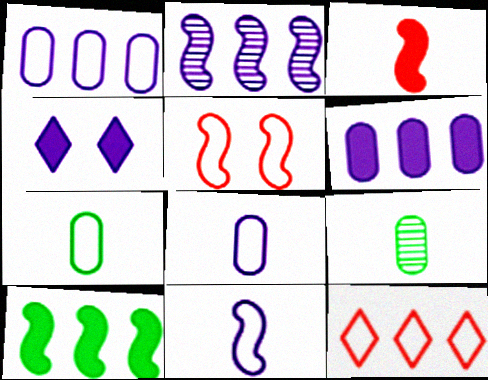[[2, 4, 8]]